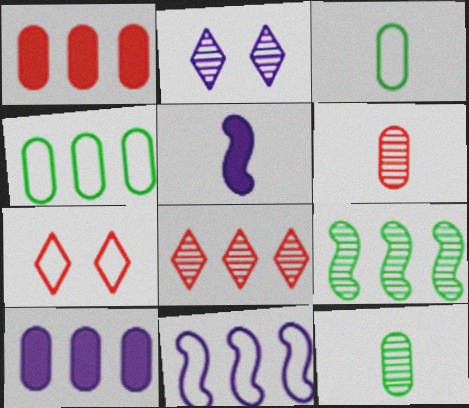[[2, 6, 9], 
[3, 7, 11]]